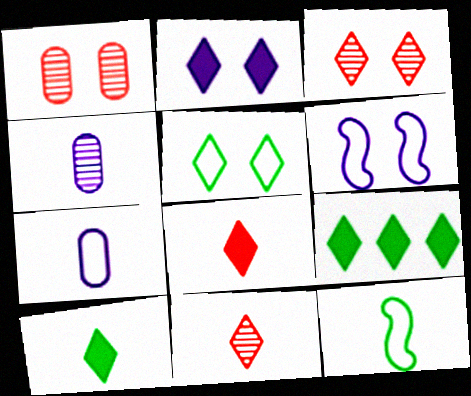[[2, 3, 5], 
[2, 8, 9], 
[4, 8, 12]]